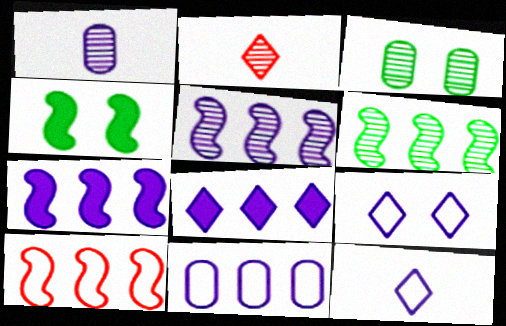[[1, 7, 9], 
[2, 3, 5], 
[2, 4, 11], 
[5, 8, 11], 
[6, 7, 10]]